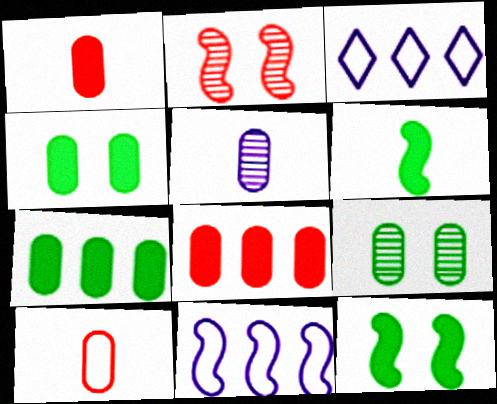[[2, 6, 11]]